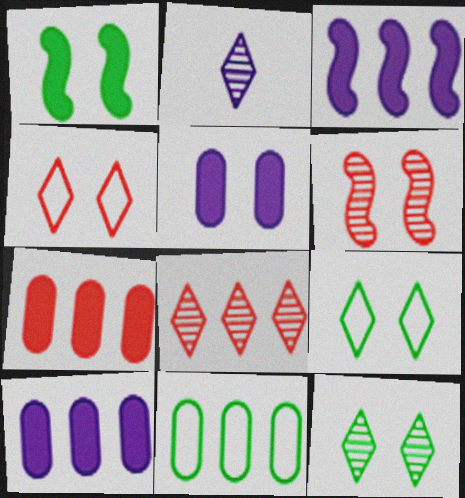[[2, 8, 12], 
[3, 8, 11], 
[5, 6, 9]]